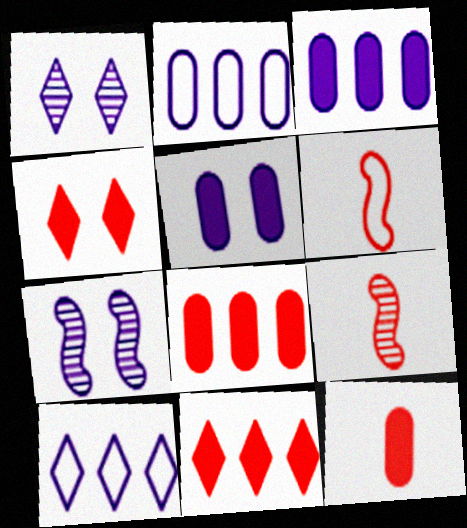[]